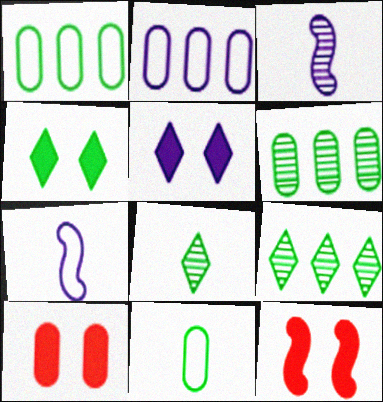[[2, 3, 5], 
[2, 8, 12], 
[7, 9, 10]]